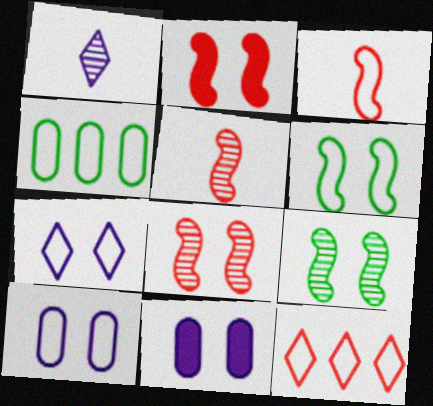[[1, 2, 4], 
[3, 4, 7]]